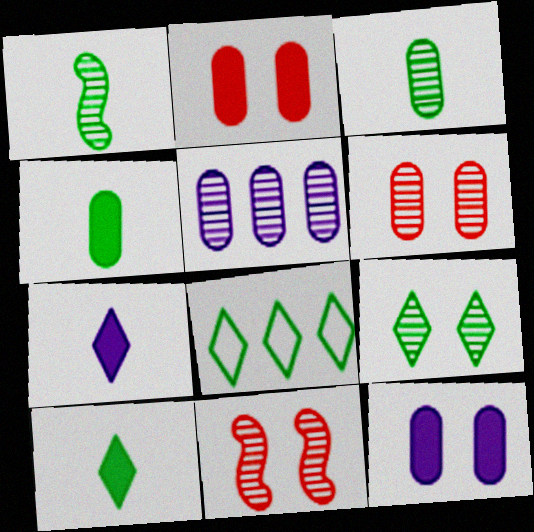[[3, 5, 6], 
[8, 9, 10]]